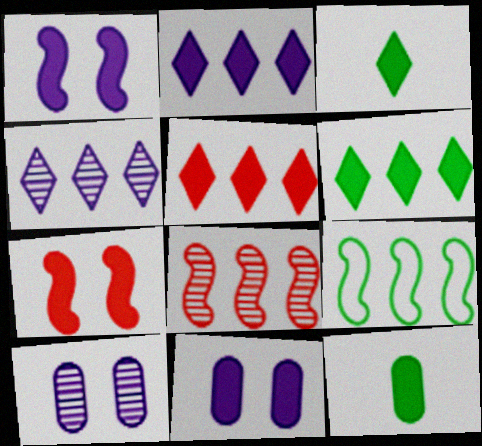[[1, 5, 12], 
[2, 5, 6], 
[2, 7, 12]]